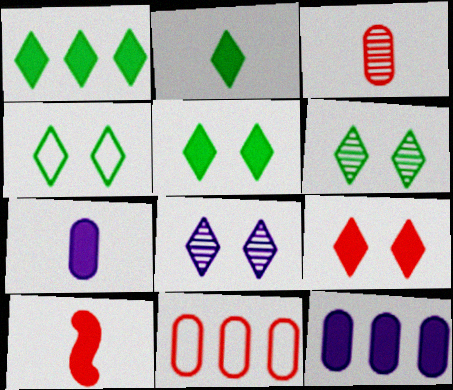[[1, 2, 5], 
[2, 7, 10], 
[4, 5, 6], 
[4, 8, 9], 
[5, 10, 12]]